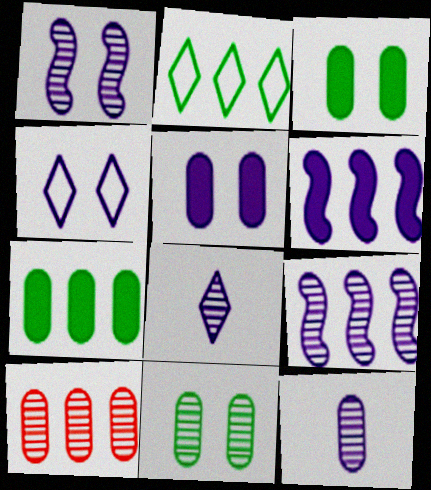[[1, 4, 5], 
[2, 6, 10], 
[4, 6, 12], 
[10, 11, 12]]